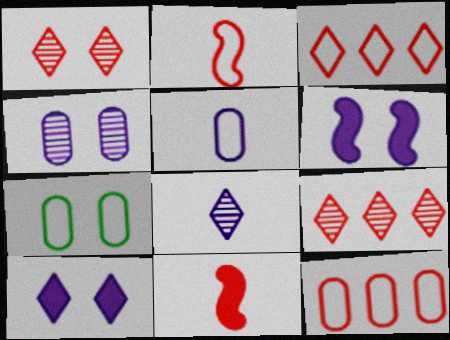[[1, 6, 7], 
[1, 11, 12], 
[5, 7, 12]]